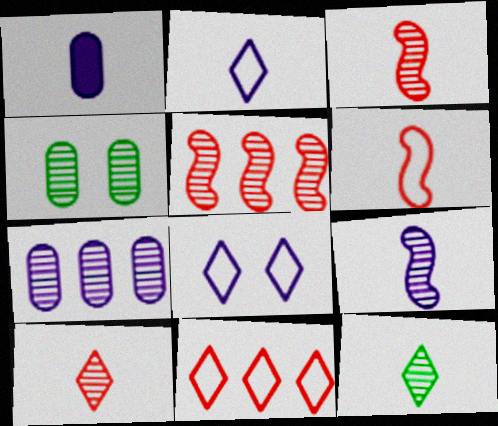[[1, 2, 9], 
[1, 6, 12]]